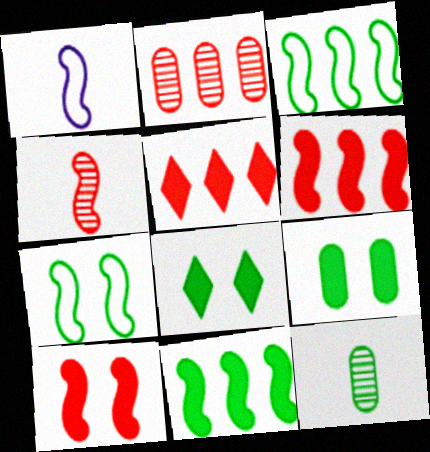[[1, 2, 8], 
[3, 8, 12]]